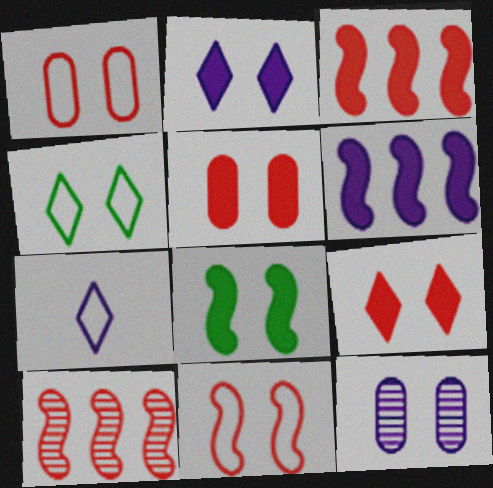[[2, 5, 8], 
[6, 7, 12]]